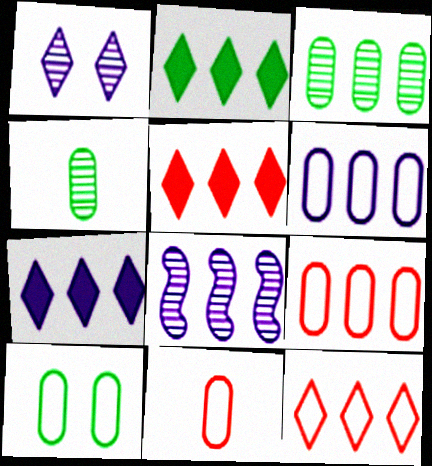[[2, 5, 7], 
[2, 8, 9], 
[6, 7, 8], 
[6, 10, 11]]